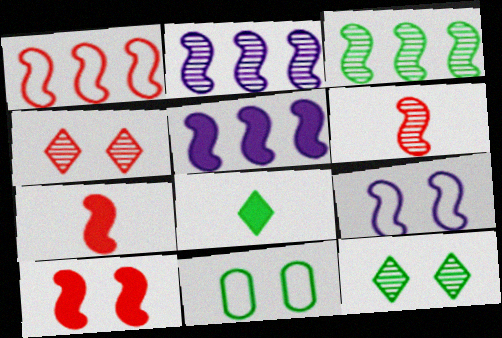[[1, 3, 5], 
[1, 6, 10], 
[3, 7, 9], 
[3, 8, 11]]